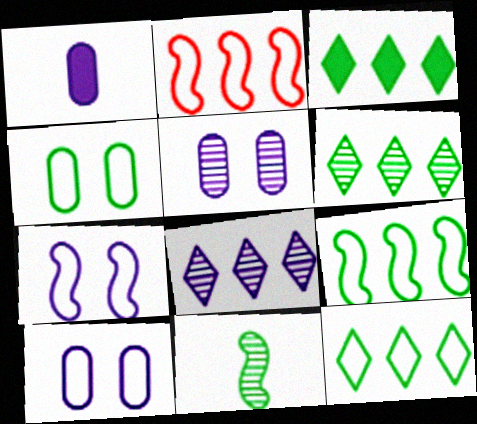[[1, 7, 8], 
[3, 4, 11], 
[3, 6, 12]]